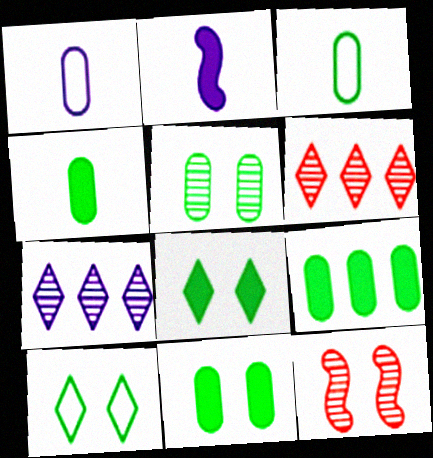[[3, 5, 9], 
[4, 9, 11]]